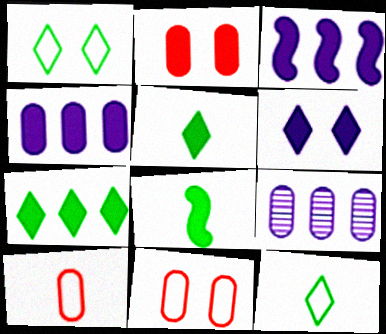[[2, 3, 5]]